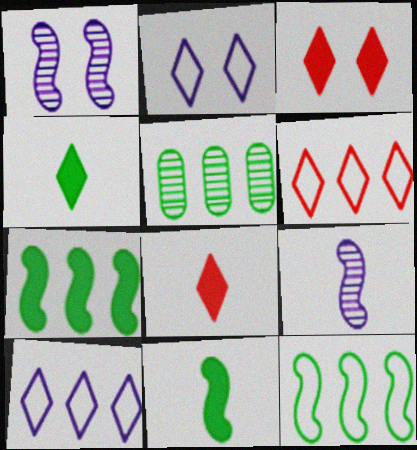[]